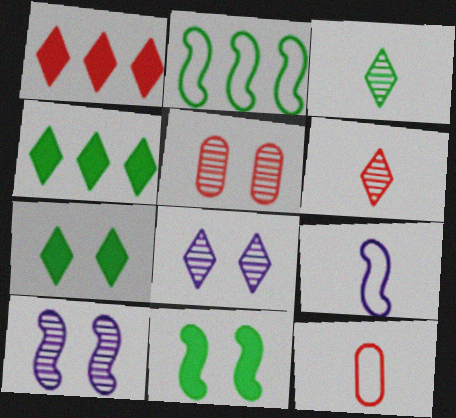[[4, 5, 9], 
[4, 10, 12]]